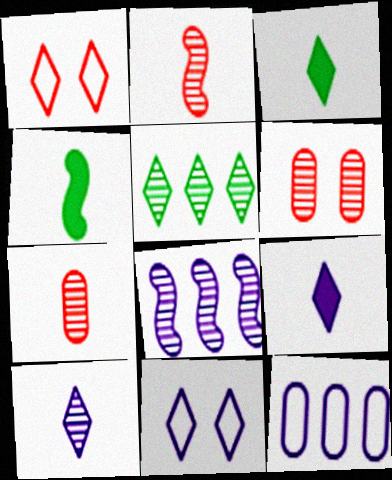[[1, 5, 9]]